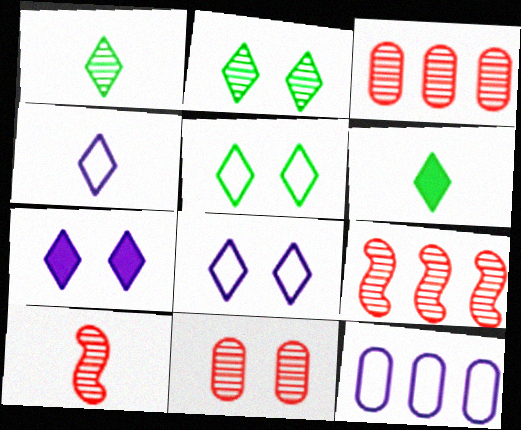[]